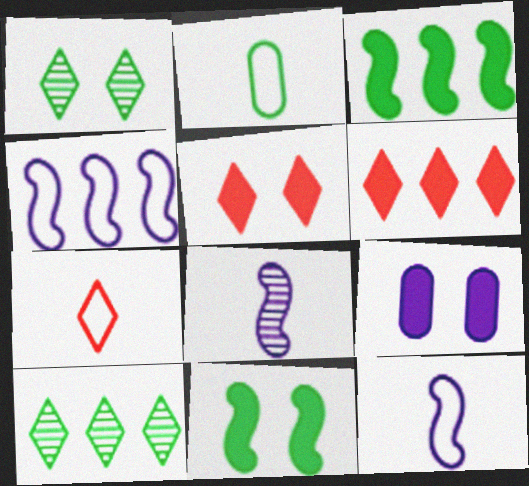[[1, 2, 3], 
[2, 7, 12], 
[2, 10, 11], 
[5, 9, 11]]